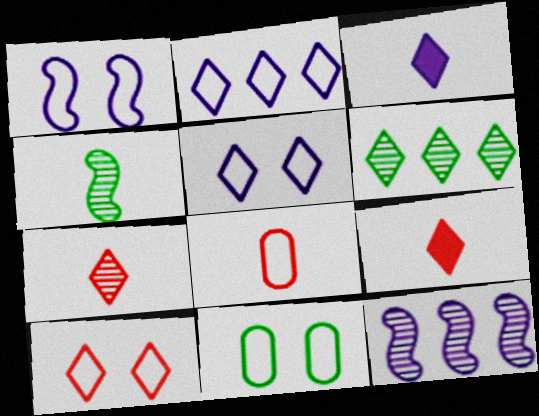[[1, 10, 11], 
[3, 4, 8], 
[3, 6, 10], 
[5, 6, 9], 
[9, 11, 12]]